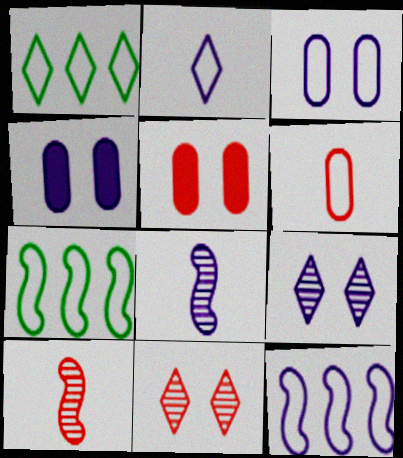[[1, 4, 10], 
[1, 5, 8], 
[2, 3, 12]]